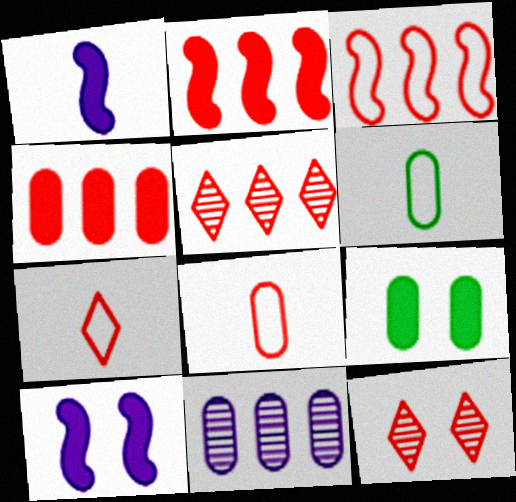[[2, 8, 12], 
[3, 4, 5], 
[5, 6, 10], 
[8, 9, 11]]